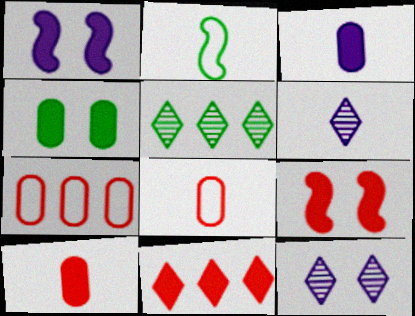[[1, 5, 8], 
[2, 4, 5], 
[2, 6, 10], 
[9, 10, 11]]